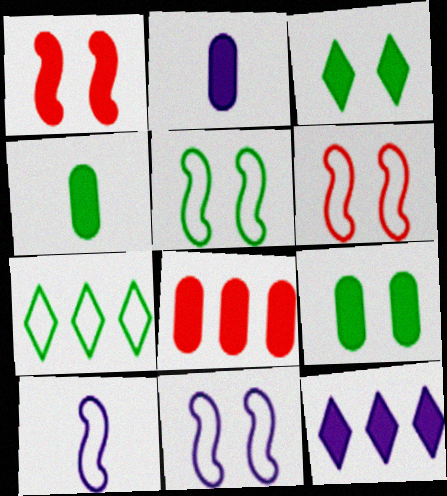[[1, 4, 12], 
[2, 8, 9], 
[5, 6, 11]]